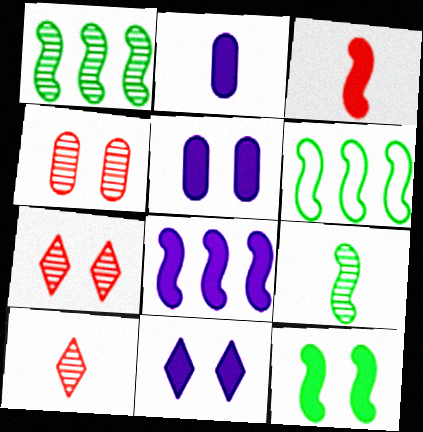[[2, 6, 7], 
[2, 8, 11], 
[3, 8, 12], 
[5, 6, 10], 
[6, 9, 12]]